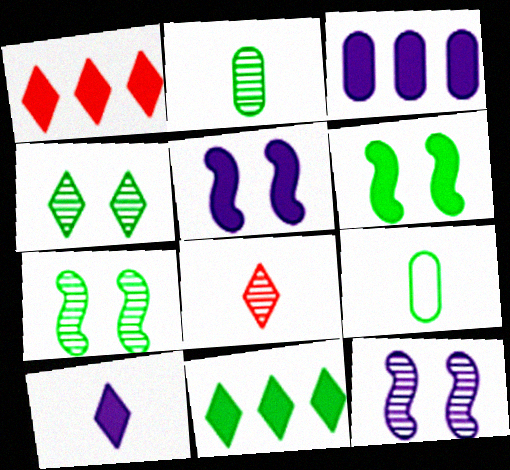[[1, 9, 12], 
[3, 5, 10], 
[7, 9, 11]]